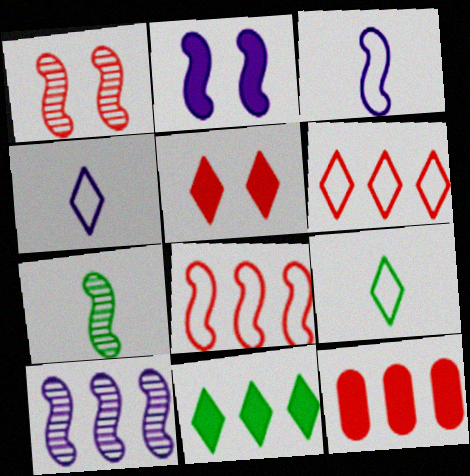[[1, 7, 10], 
[2, 3, 10], 
[2, 7, 8]]